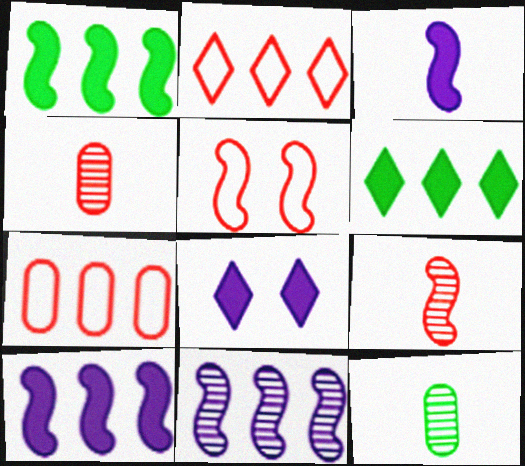[[6, 7, 11]]